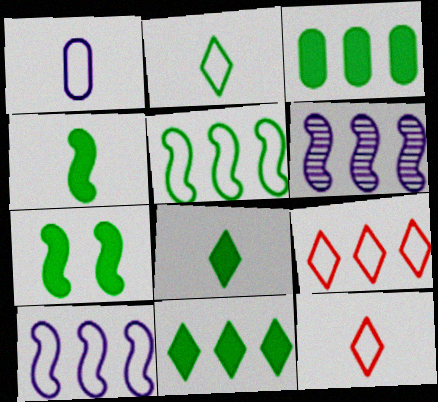[[3, 6, 9], 
[3, 7, 8]]